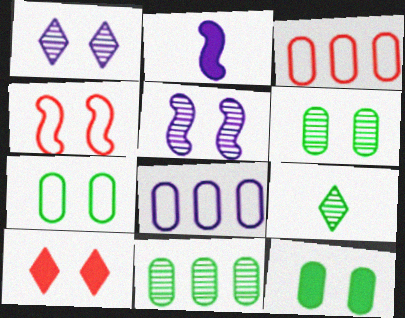[[1, 2, 8], 
[1, 4, 12], 
[5, 7, 10], 
[6, 7, 12]]